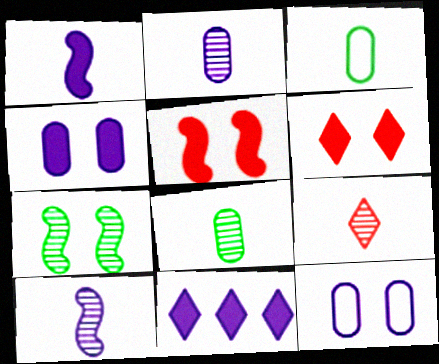[[1, 3, 9], 
[1, 4, 11], 
[6, 7, 12], 
[8, 9, 10], 
[10, 11, 12]]